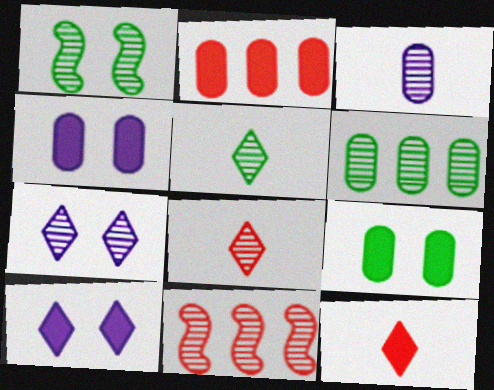[[1, 5, 6]]